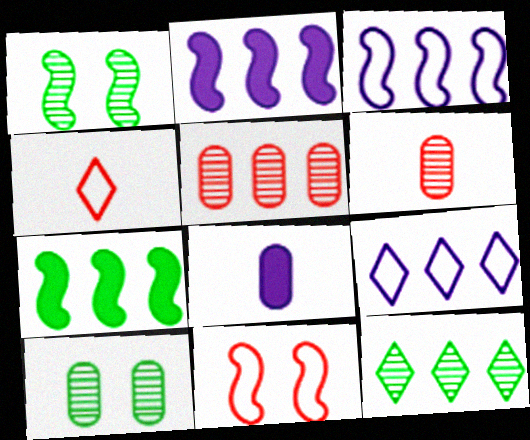[[2, 4, 10], 
[5, 7, 9], 
[8, 11, 12]]